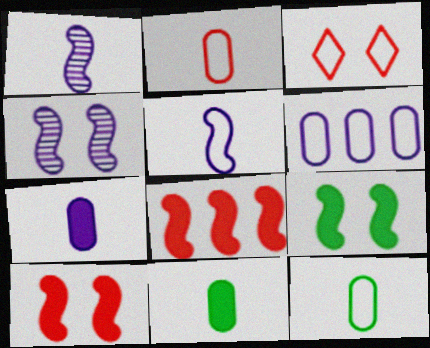[]